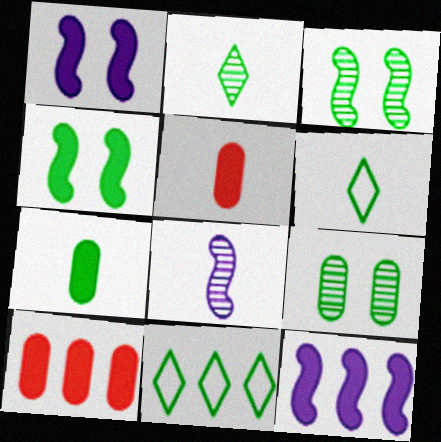[[3, 7, 11], 
[5, 6, 8]]